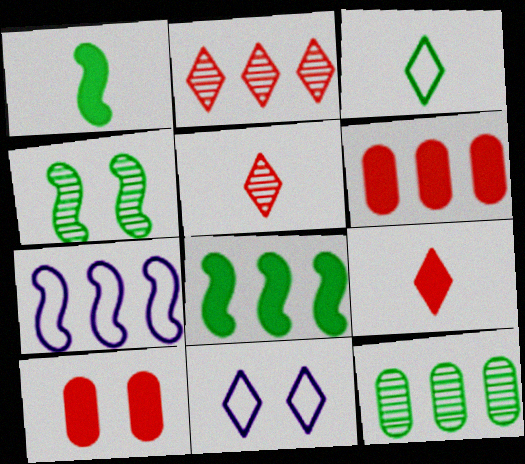[[4, 10, 11]]